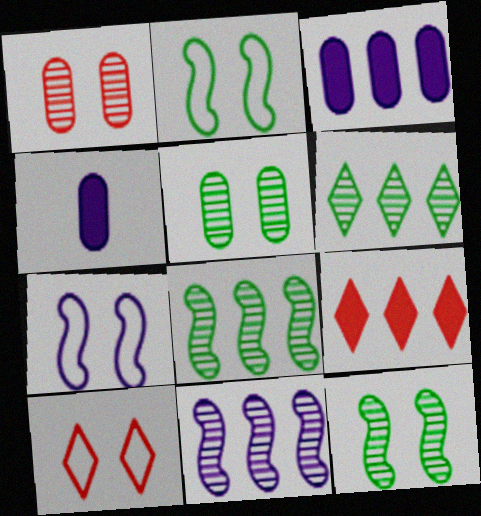[[4, 8, 10]]